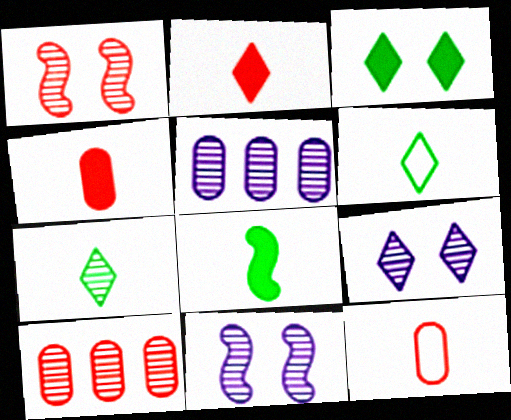[[1, 5, 7], 
[7, 10, 11]]